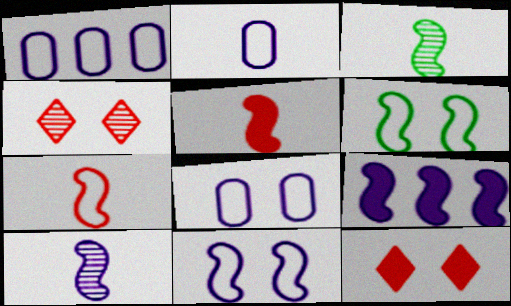[[1, 2, 8], 
[1, 3, 12], 
[9, 10, 11]]